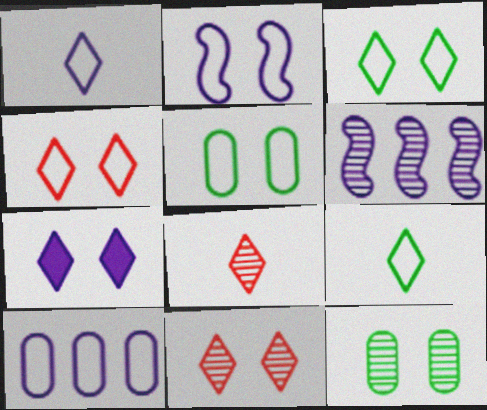[[1, 2, 10], 
[2, 4, 5], 
[3, 7, 11], 
[6, 8, 12]]